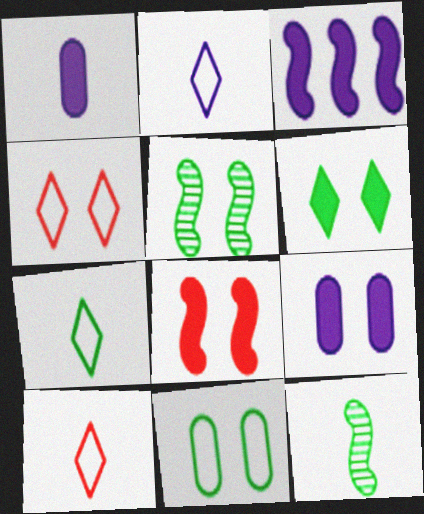[[1, 10, 12], 
[2, 7, 10], 
[4, 5, 9], 
[5, 6, 11], 
[6, 8, 9]]